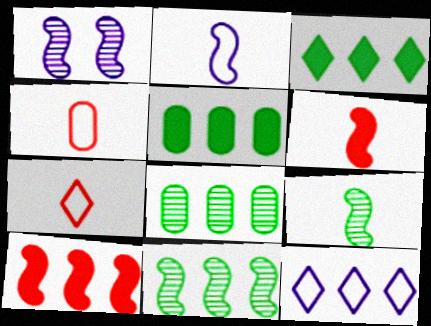[[1, 3, 4], 
[1, 5, 7], 
[2, 6, 9], 
[8, 10, 12]]